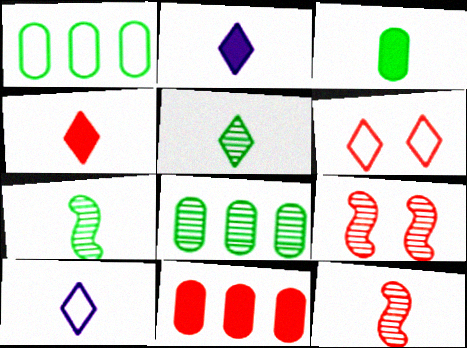[[1, 2, 9], 
[3, 10, 12], 
[4, 5, 10], 
[6, 11, 12]]